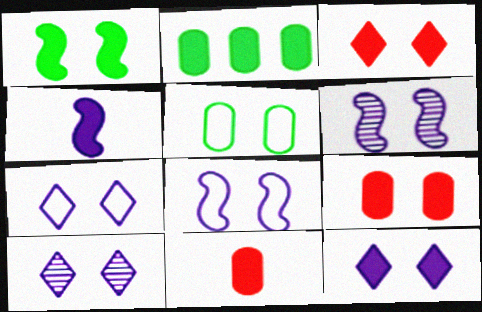[[1, 9, 12], 
[2, 3, 4], 
[3, 5, 6], 
[7, 10, 12]]